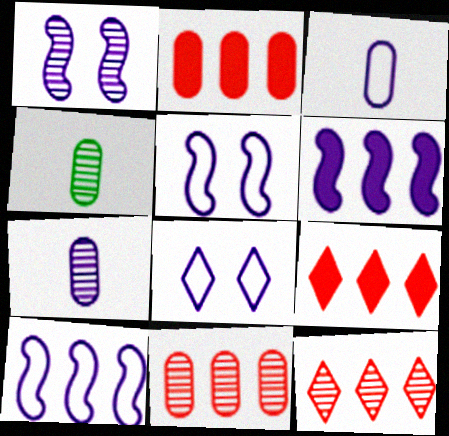[[1, 4, 12], 
[3, 8, 10], 
[4, 5, 9], 
[6, 7, 8]]